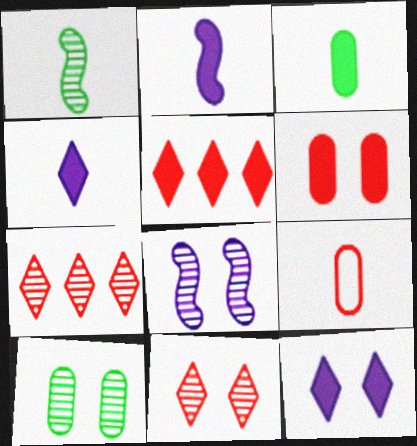[[1, 4, 9], 
[8, 10, 11]]